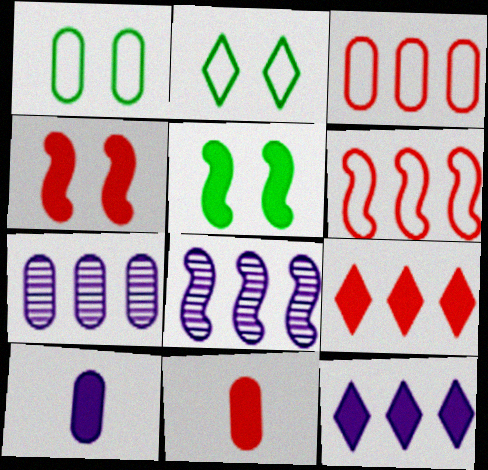[[1, 7, 11], 
[2, 8, 11], 
[4, 9, 11], 
[5, 9, 10], 
[5, 11, 12]]